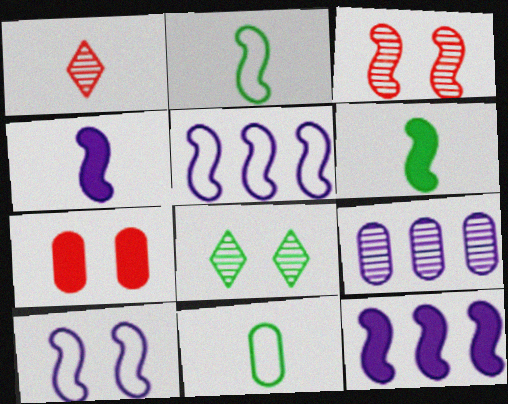[[1, 4, 11], 
[2, 3, 12], 
[3, 5, 6], 
[7, 8, 10], 
[7, 9, 11]]